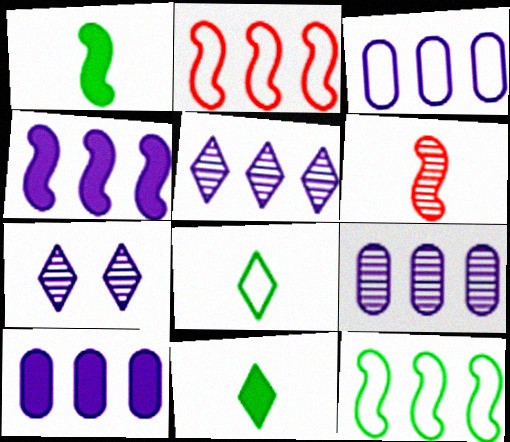[[3, 4, 5], 
[3, 9, 10]]